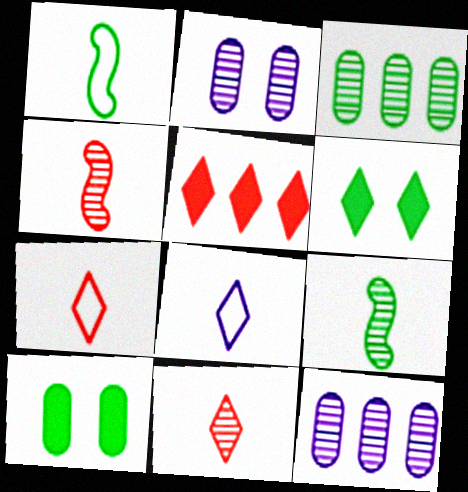[[1, 2, 5], 
[1, 3, 6]]